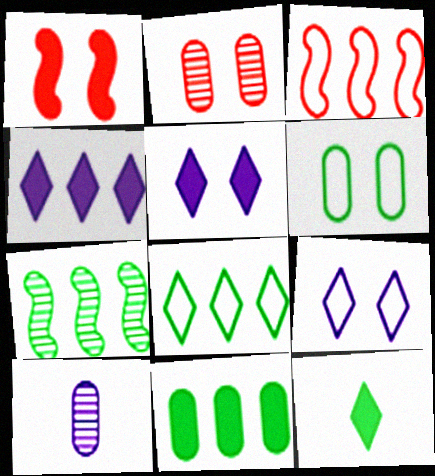[[1, 8, 10], 
[6, 7, 12], 
[7, 8, 11]]